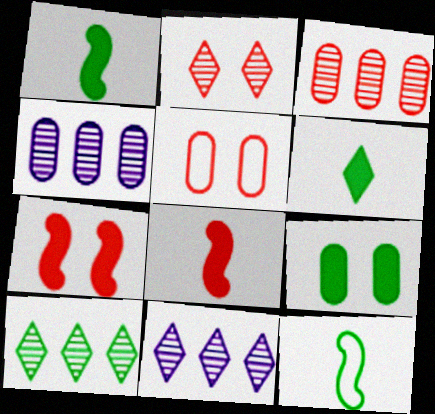[[1, 5, 11], 
[2, 5, 7], 
[9, 10, 12]]